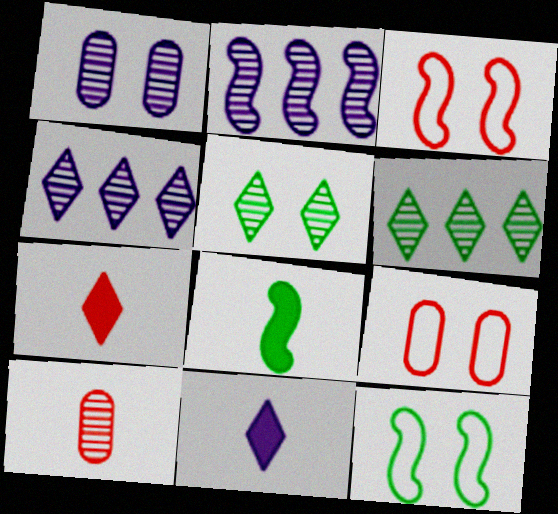[[2, 3, 8], 
[2, 5, 10], 
[4, 8, 9]]